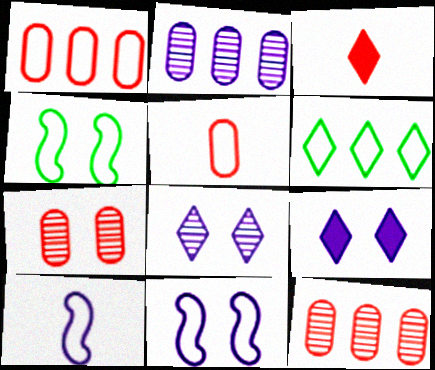[[2, 3, 4], 
[2, 9, 10], 
[3, 6, 8], 
[4, 7, 9], 
[5, 6, 11]]